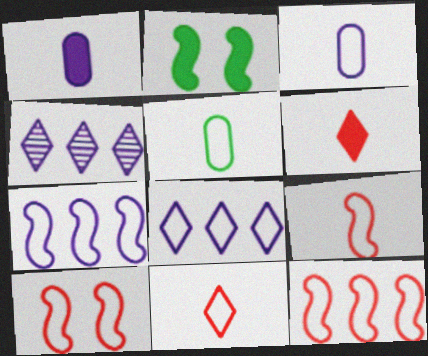[[5, 8, 10], 
[9, 10, 12]]